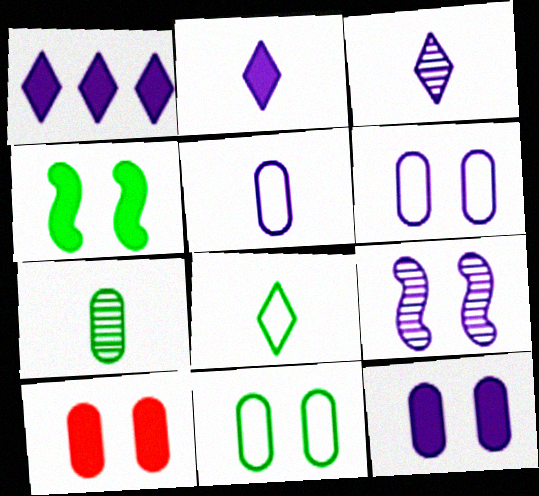[[1, 5, 9]]